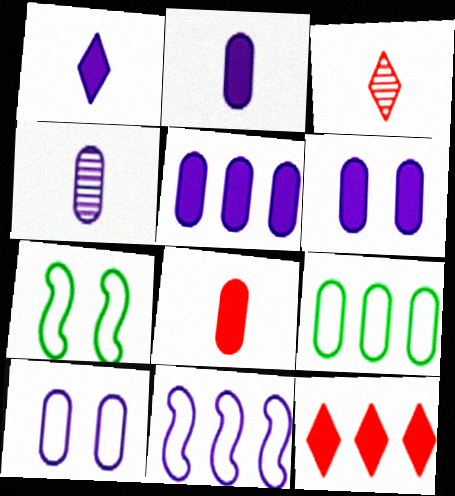[[2, 5, 6], 
[3, 5, 7], 
[4, 5, 10], 
[4, 7, 12]]